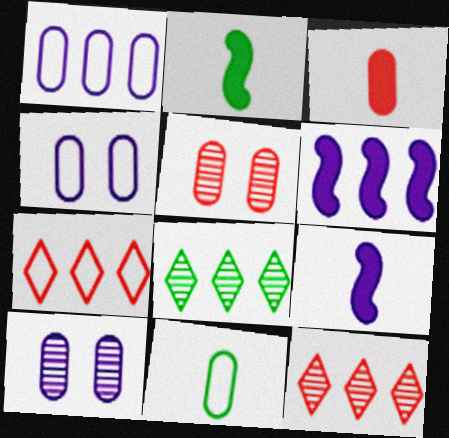[[2, 4, 12], 
[2, 7, 10]]